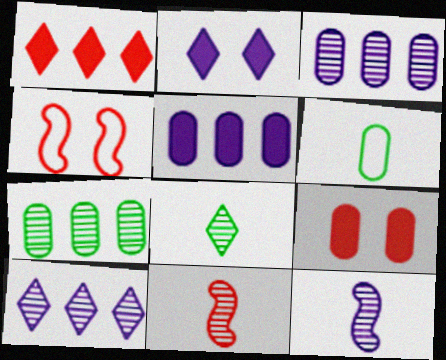[[3, 6, 9], 
[4, 5, 8]]